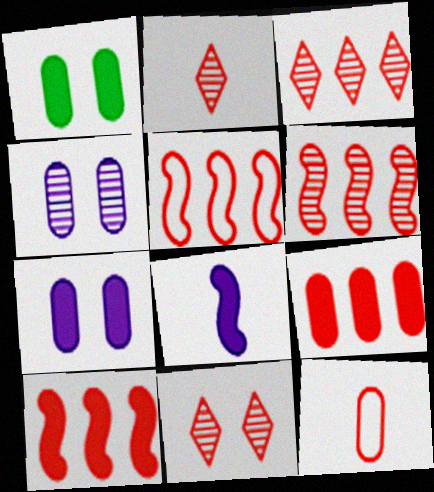[[2, 3, 11], 
[3, 5, 9], 
[5, 6, 10], 
[10, 11, 12]]